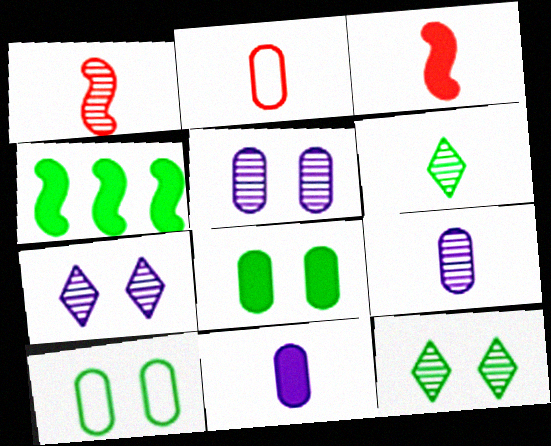[[1, 6, 9], 
[2, 4, 7], 
[4, 6, 10]]